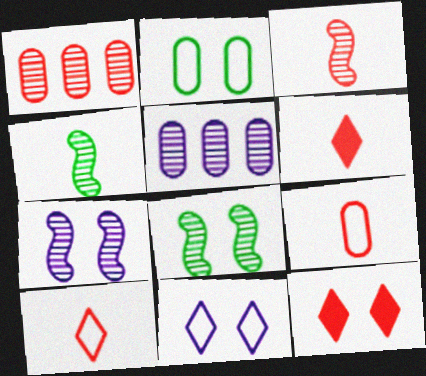[[2, 7, 12], 
[3, 6, 9]]